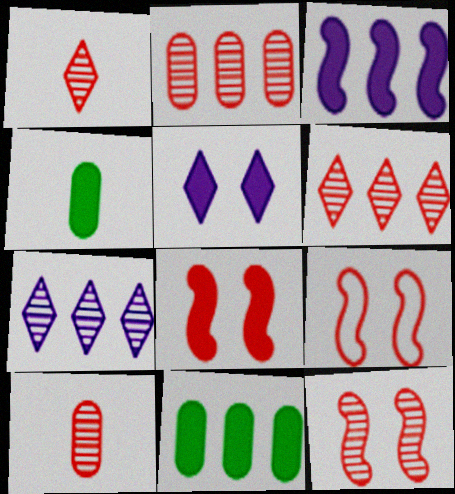[[1, 2, 12], 
[4, 7, 9], 
[6, 10, 12], 
[8, 9, 12]]